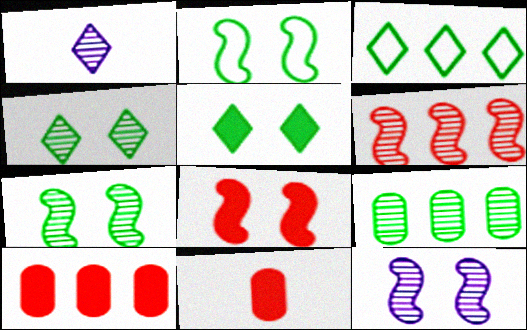[[1, 2, 10], 
[2, 8, 12], 
[3, 11, 12]]